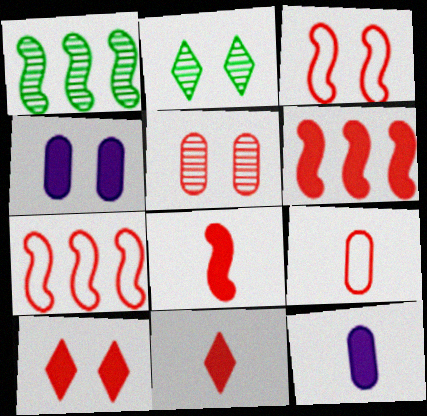[[2, 3, 4], 
[2, 7, 12], 
[3, 5, 10], 
[5, 7, 11]]